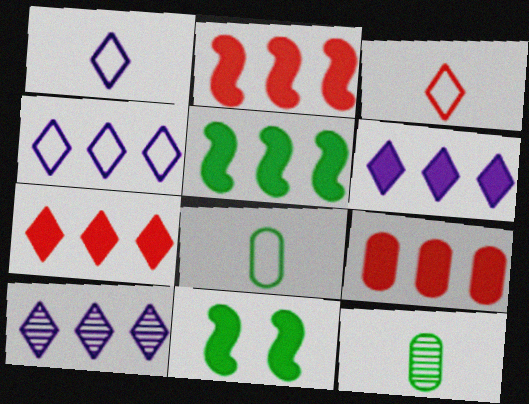[[2, 7, 9], 
[4, 6, 10], 
[5, 6, 9]]